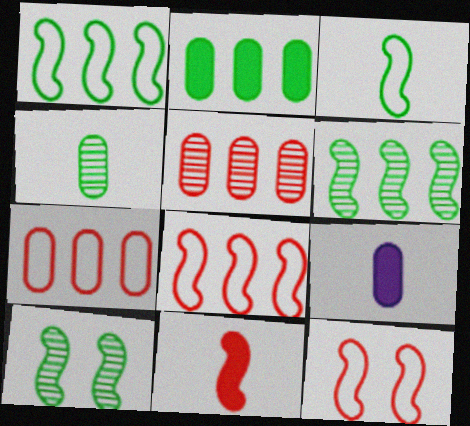[]